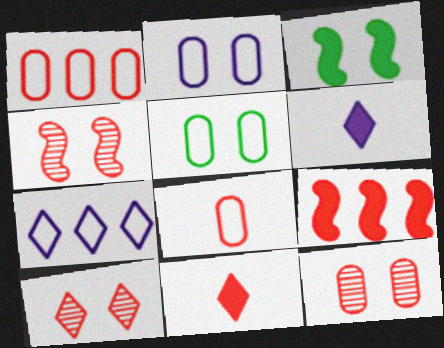[[1, 4, 11], 
[2, 3, 10], 
[4, 10, 12], 
[8, 9, 10]]